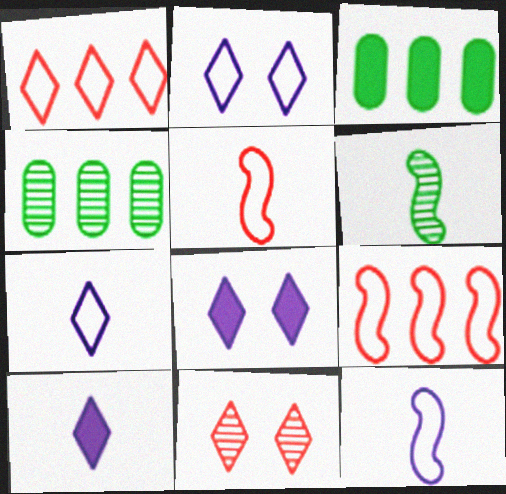[[3, 11, 12], 
[4, 5, 8]]